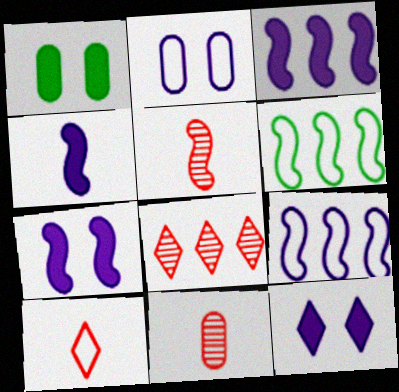[[2, 6, 10], 
[3, 4, 7], 
[5, 6, 7], 
[6, 11, 12]]